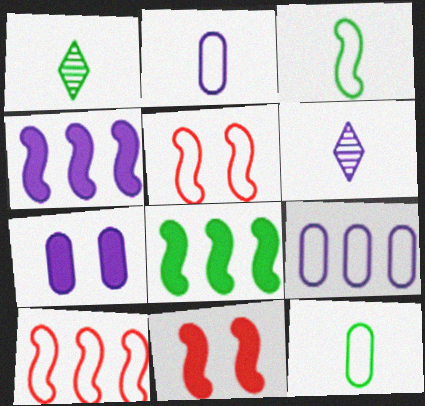[[1, 7, 10], 
[1, 9, 11]]